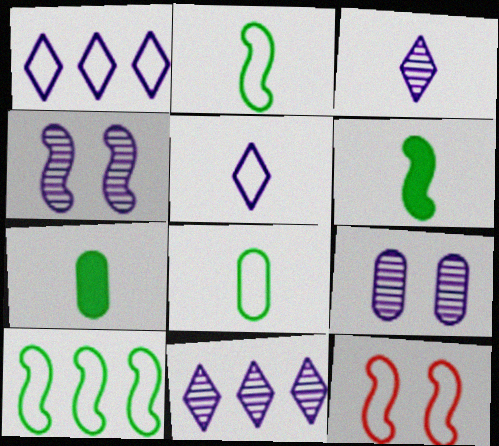[[1, 8, 12], 
[7, 11, 12]]